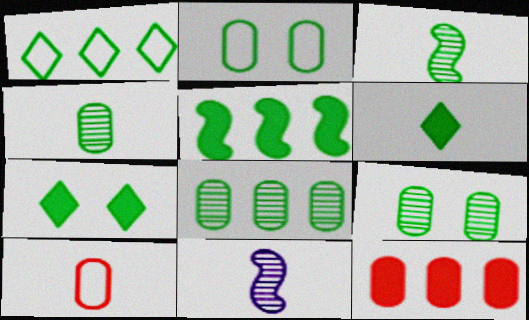[[1, 5, 8], 
[4, 8, 9], 
[6, 10, 11]]